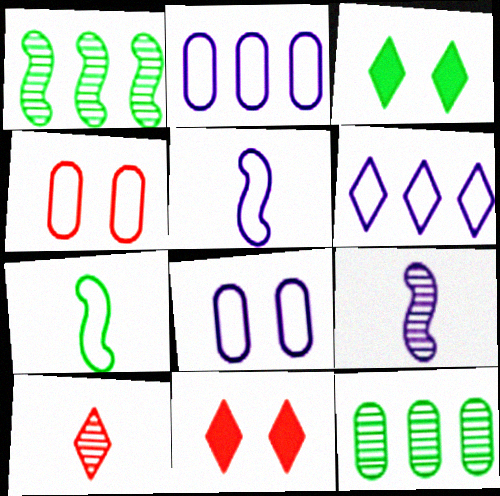[[3, 6, 10], 
[3, 7, 12], 
[4, 6, 7], 
[5, 6, 8], 
[5, 11, 12]]